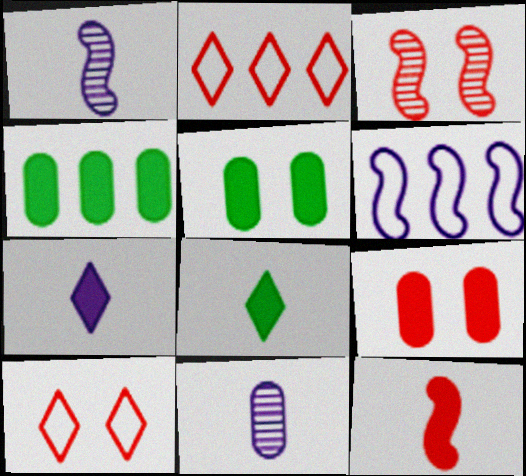[[1, 2, 5], 
[1, 4, 10], 
[3, 9, 10]]